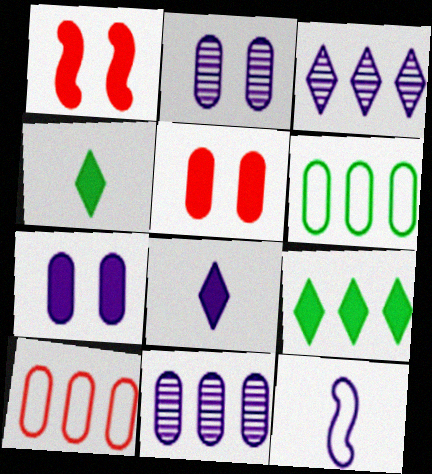[[3, 7, 12]]